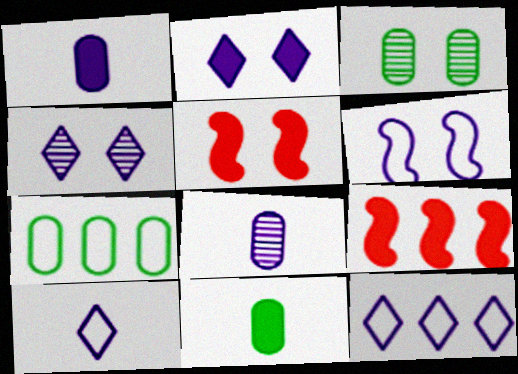[[2, 9, 11], 
[3, 7, 11], 
[3, 9, 10]]